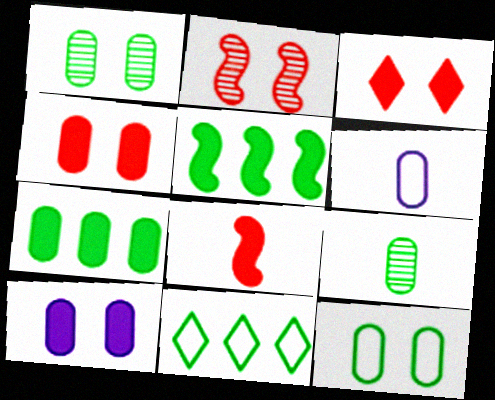[[7, 9, 12]]